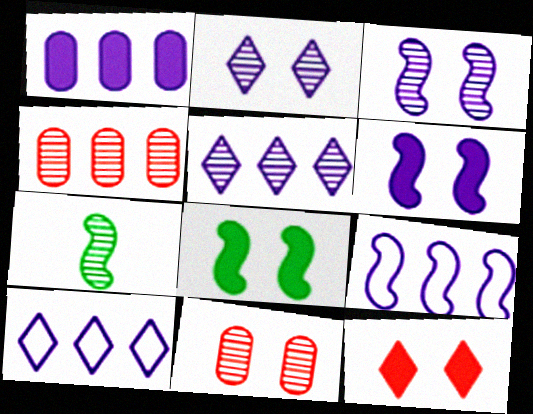[[1, 5, 9], 
[2, 4, 7], 
[5, 7, 11]]